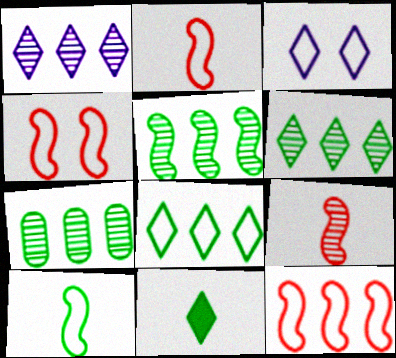[[2, 4, 12], 
[5, 6, 7]]